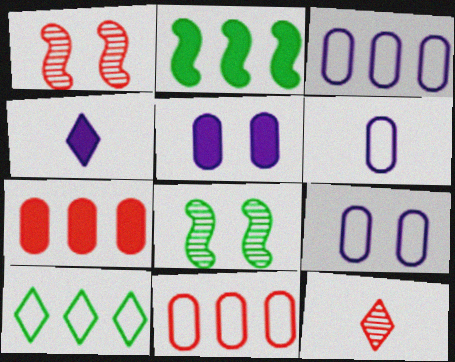[[2, 9, 12], 
[3, 6, 9], 
[4, 8, 11]]